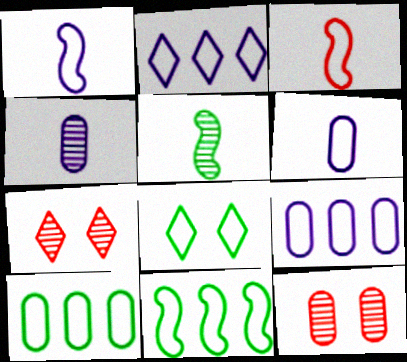[[3, 8, 9]]